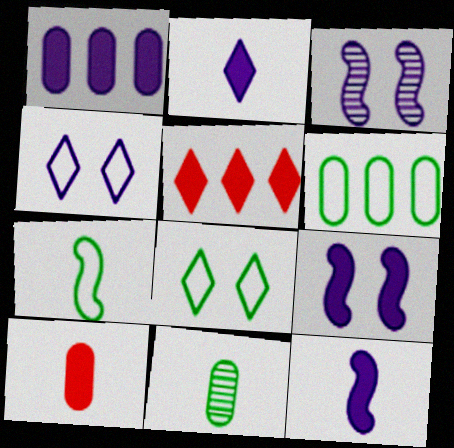[[1, 2, 9], 
[6, 7, 8]]